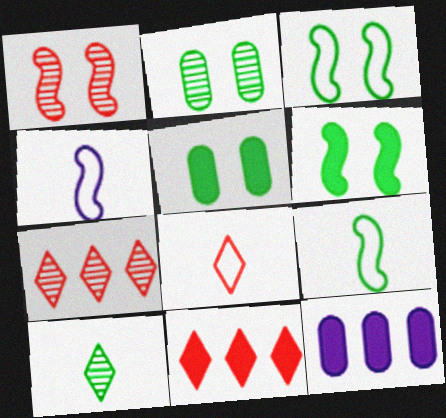[[2, 4, 11], 
[4, 5, 7]]